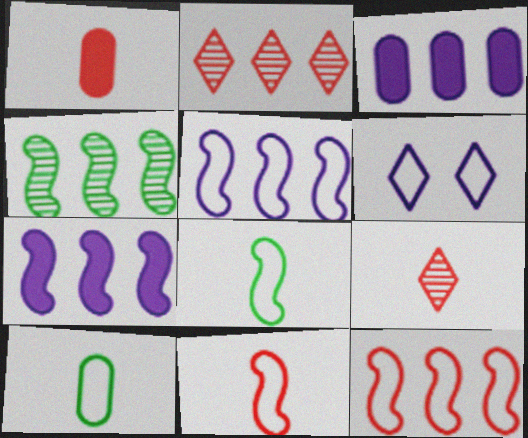[[1, 4, 6], 
[1, 9, 11], 
[4, 7, 12], 
[6, 10, 12]]